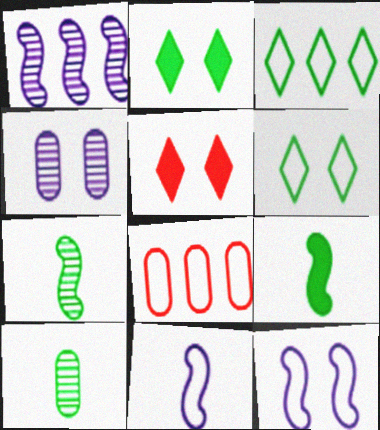[[6, 8, 11]]